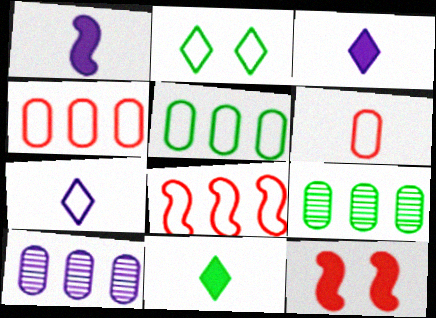[[7, 9, 12]]